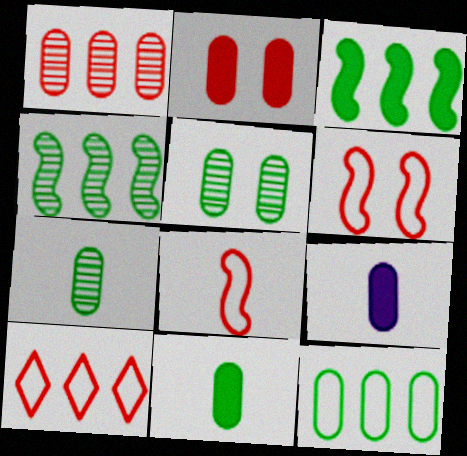[[5, 11, 12]]